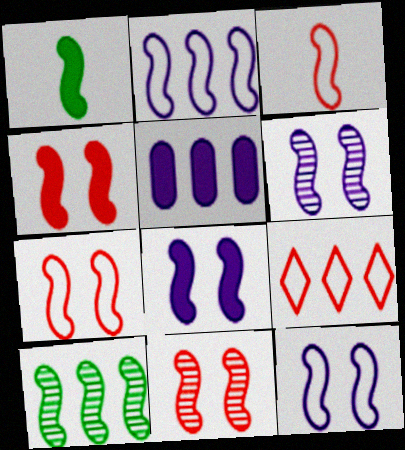[[1, 2, 11], 
[3, 8, 10], 
[4, 7, 11], 
[5, 9, 10], 
[6, 8, 12]]